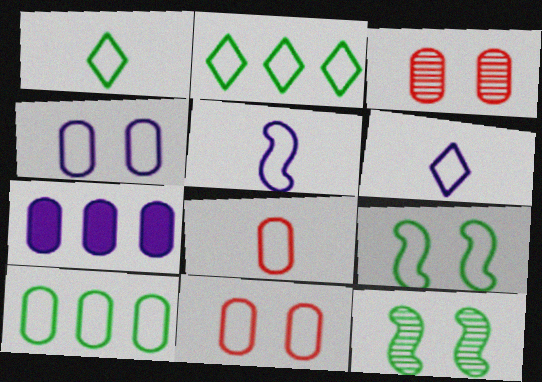[[1, 5, 8], 
[1, 9, 10], 
[2, 5, 11], 
[4, 8, 10]]